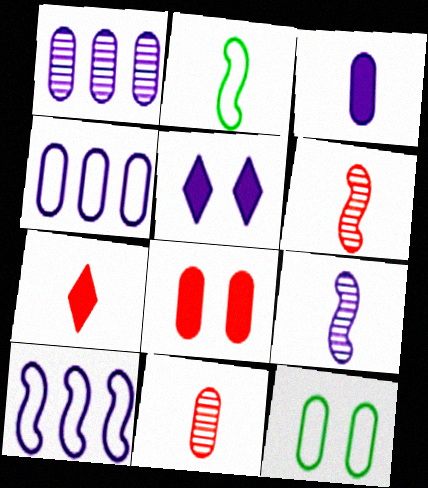[[4, 5, 9]]